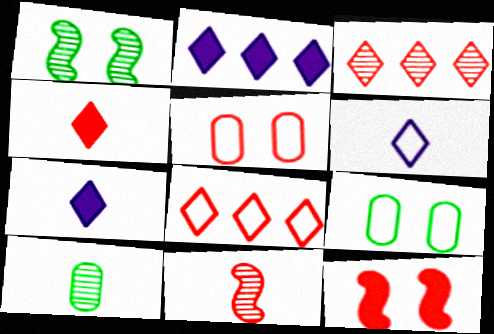[[2, 9, 11]]